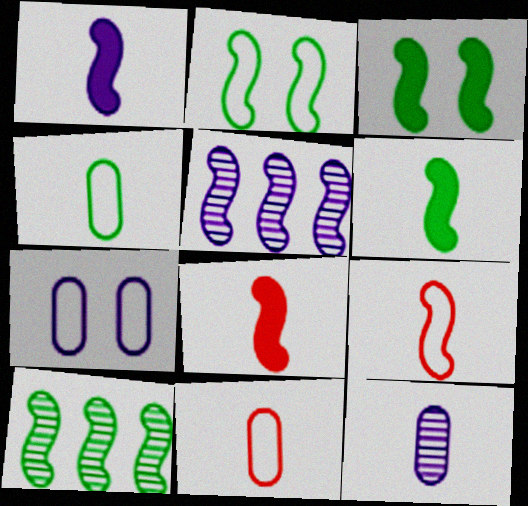[[1, 6, 8], 
[2, 5, 8], 
[2, 6, 10], 
[3, 5, 9]]